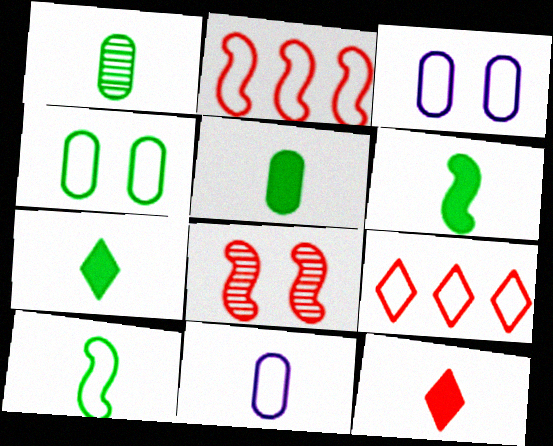[[1, 7, 10], 
[3, 9, 10], 
[5, 6, 7]]